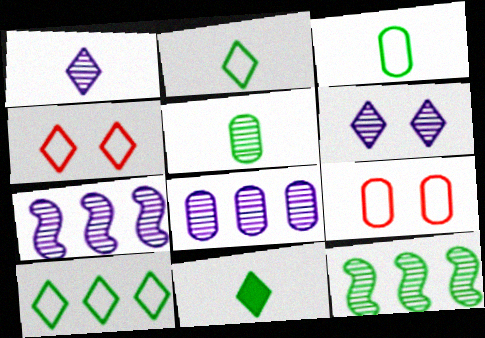[[7, 9, 11]]